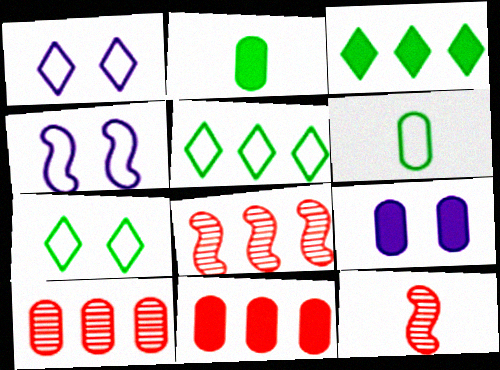[[1, 2, 8], 
[2, 9, 11], 
[5, 9, 12], 
[6, 9, 10]]